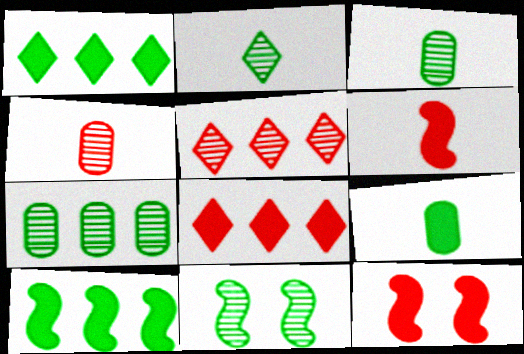[[2, 7, 11]]